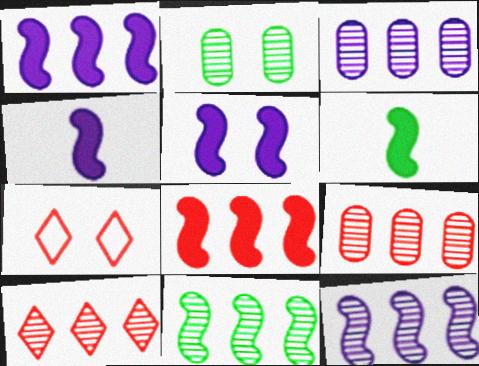[[1, 4, 5], 
[2, 5, 7], 
[3, 6, 7], 
[3, 10, 11], 
[5, 6, 8]]